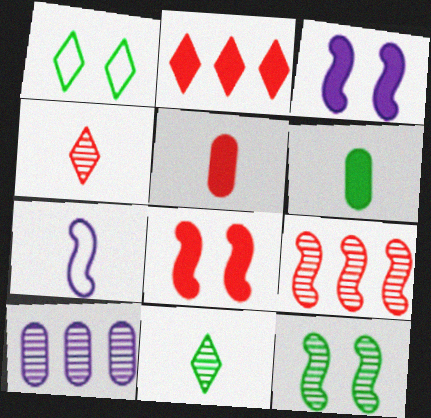[[2, 3, 6], 
[2, 5, 8], 
[4, 6, 7], 
[4, 10, 12], 
[5, 7, 11]]